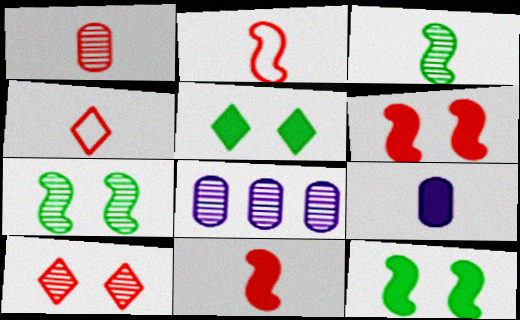[[1, 4, 11], 
[2, 5, 8], 
[3, 4, 9], 
[3, 8, 10], 
[4, 8, 12]]